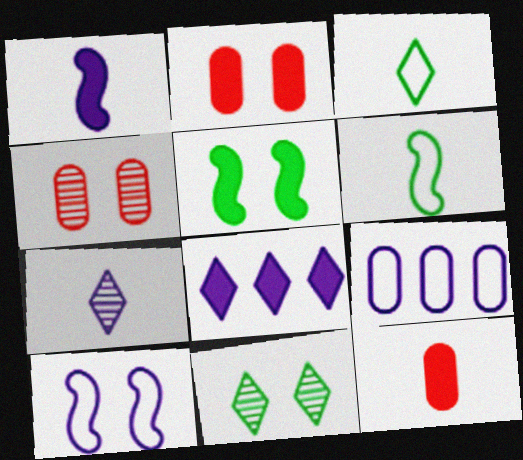[[2, 10, 11], 
[4, 6, 8], 
[5, 8, 12], 
[6, 7, 12]]